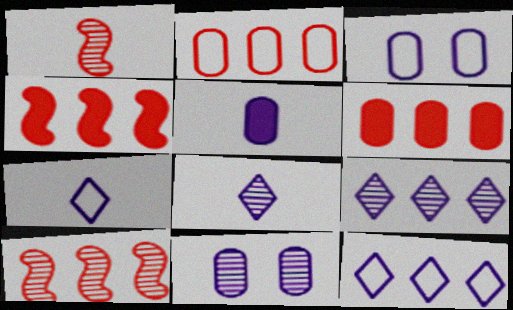[]